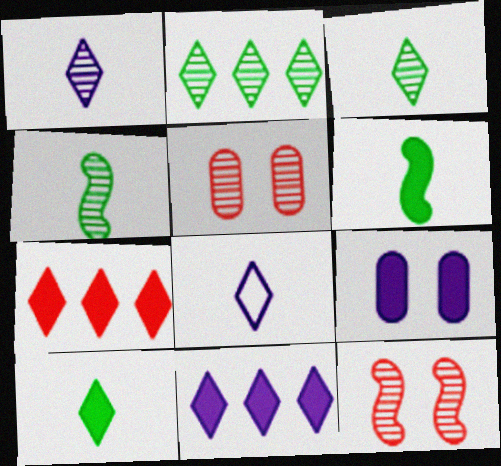[[6, 7, 9]]